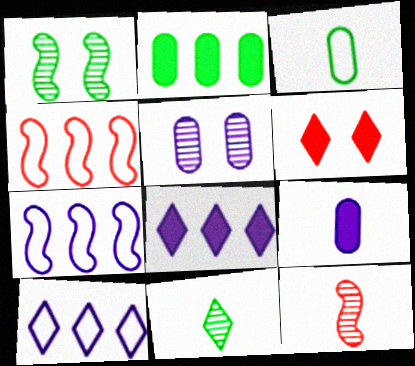[[6, 10, 11]]